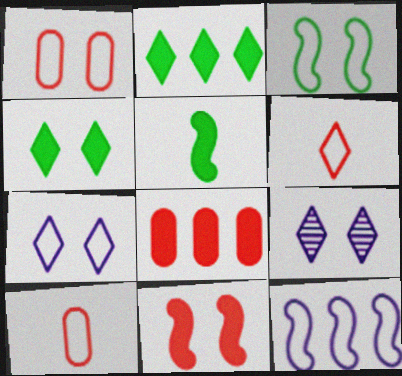[[1, 3, 7], 
[2, 6, 9]]